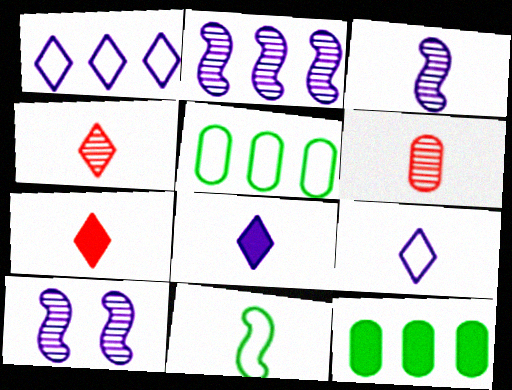[[2, 3, 10], 
[5, 7, 10], 
[6, 8, 11]]